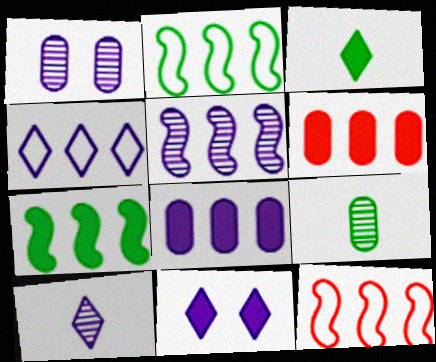[[1, 3, 12], 
[1, 5, 10], 
[4, 5, 8], 
[4, 10, 11], 
[5, 7, 12], 
[9, 11, 12]]